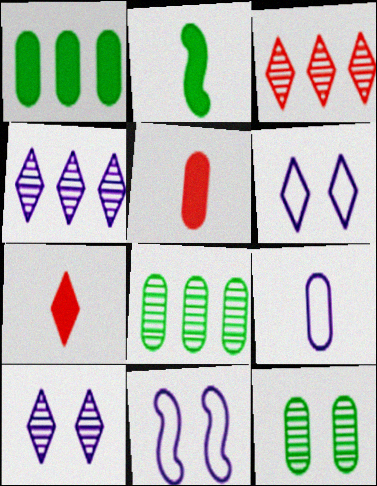[[7, 8, 11]]